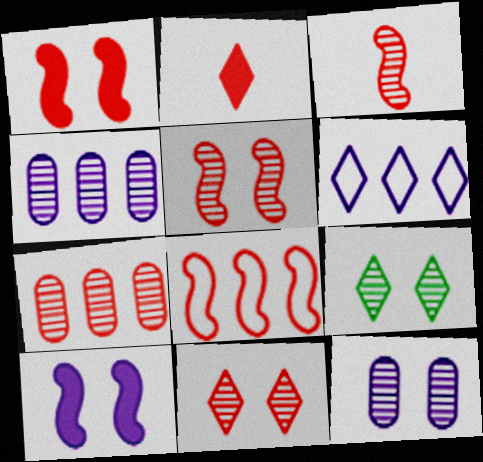[[1, 3, 8], 
[2, 6, 9], 
[3, 4, 9], 
[3, 7, 11], 
[5, 9, 12]]